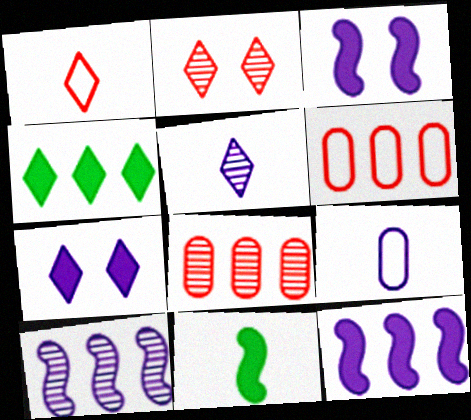[[4, 6, 10], 
[7, 9, 10]]